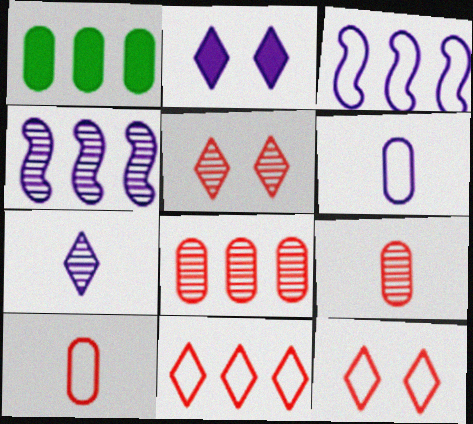[[1, 4, 11], 
[2, 4, 6]]